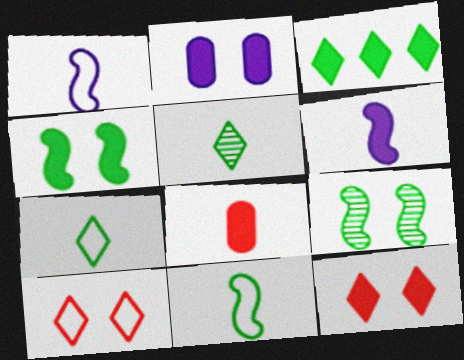[[1, 5, 8], 
[2, 4, 12], 
[2, 9, 10]]